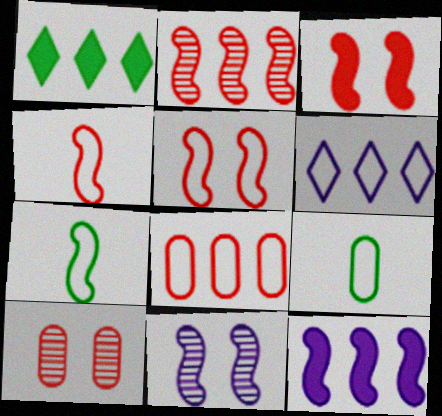[[2, 3, 4], 
[5, 6, 9]]